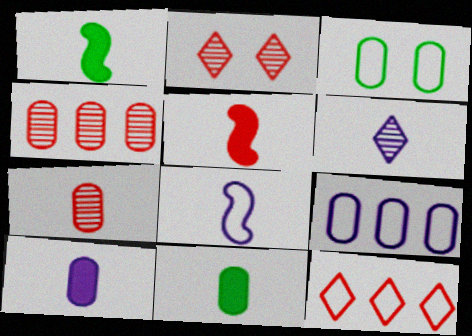[[1, 2, 9], 
[3, 4, 10], 
[3, 8, 12], 
[6, 8, 10]]